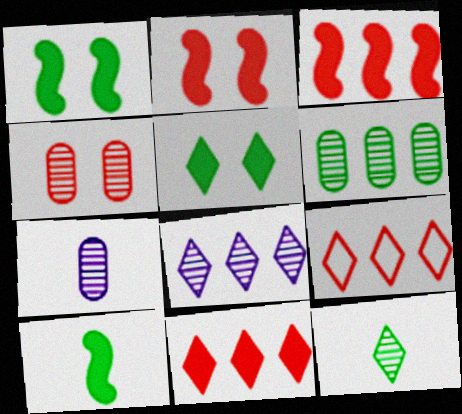[[1, 7, 9], 
[4, 6, 7]]